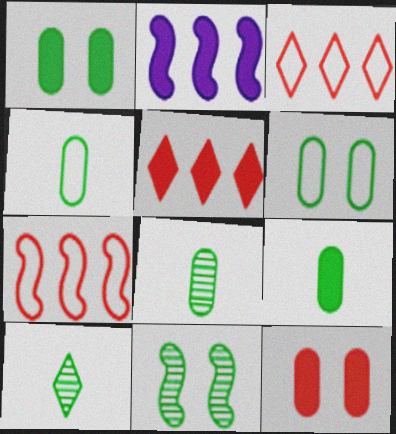[[4, 8, 9]]